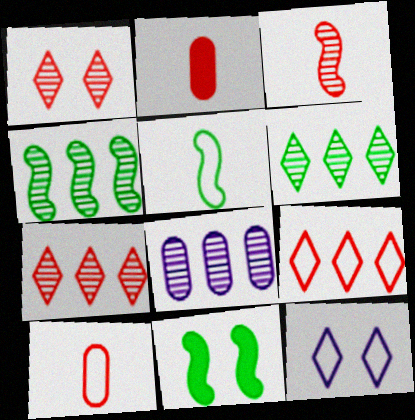[[2, 4, 12], 
[4, 5, 11], 
[4, 7, 8]]